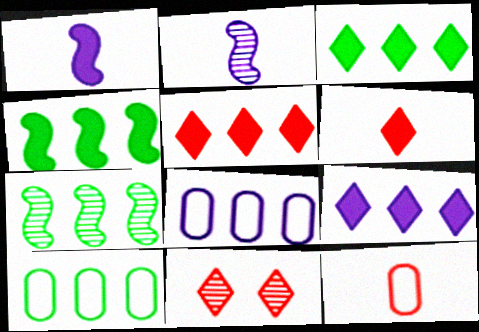[[1, 10, 11], 
[3, 5, 9], 
[3, 7, 10], 
[5, 7, 8]]